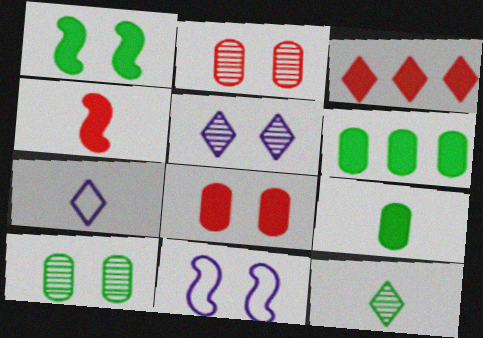[[3, 4, 8]]